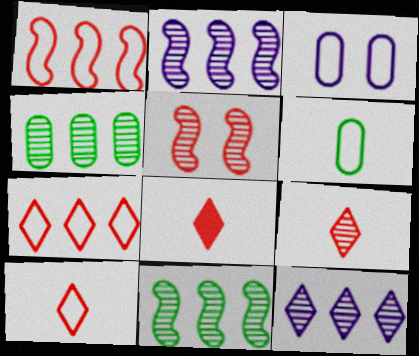[[3, 8, 11], 
[8, 9, 10]]